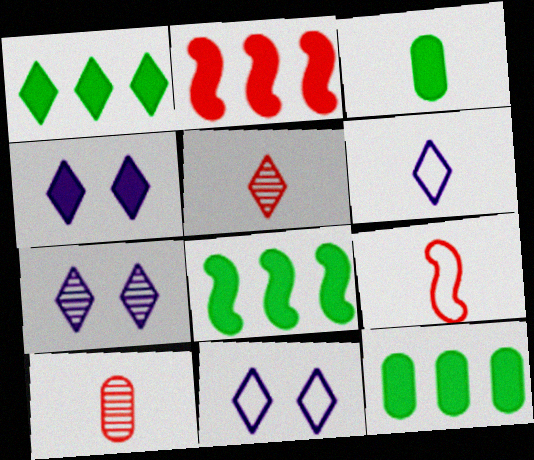[[1, 5, 11], 
[1, 8, 12], 
[2, 3, 4], 
[4, 7, 11], 
[7, 9, 12], 
[8, 10, 11]]